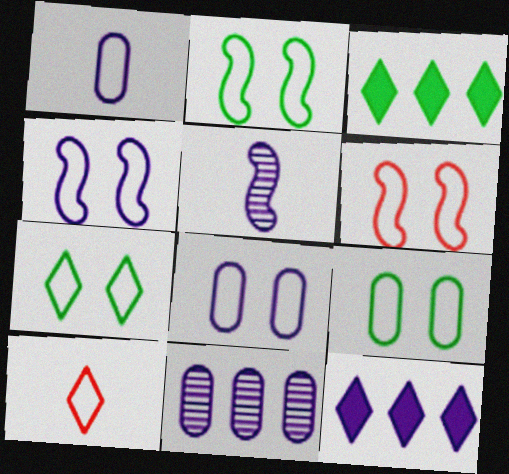[[2, 4, 6], 
[2, 7, 9], 
[5, 8, 12], 
[6, 7, 8]]